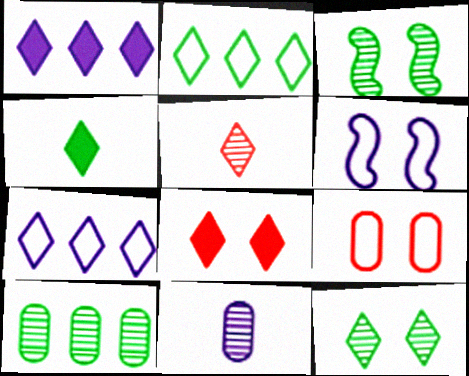[[1, 4, 8], 
[1, 6, 11], 
[2, 4, 12]]